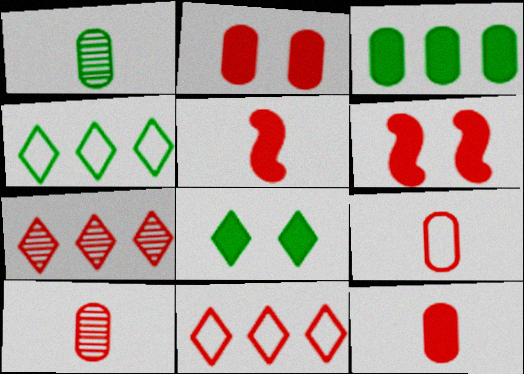[[6, 7, 9], 
[6, 10, 11], 
[9, 10, 12]]